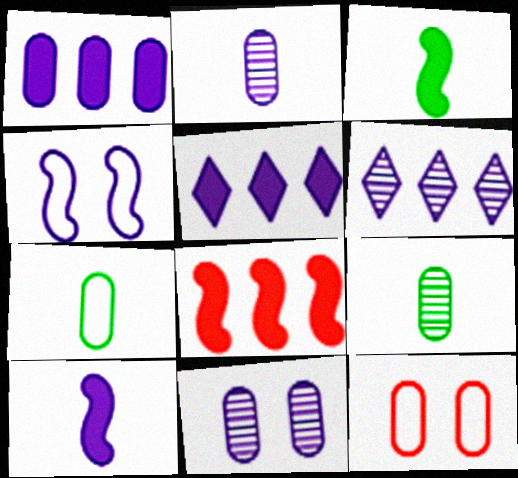[[1, 9, 12], 
[2, 4, 5], 
[3, 6, 12]]